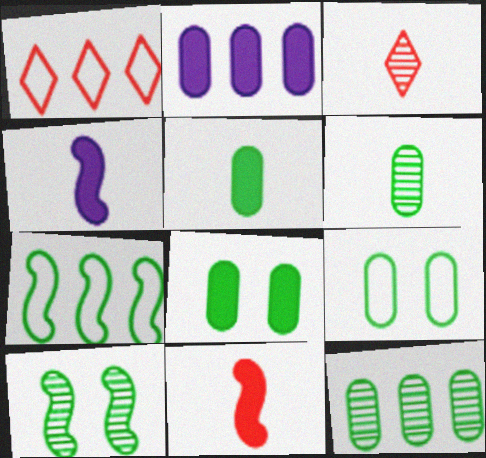[[5, 9, 12]]